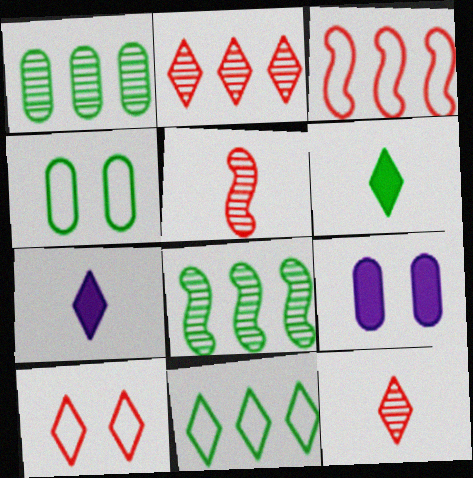[[4, 6, 8], 
[5, 9, 11]]